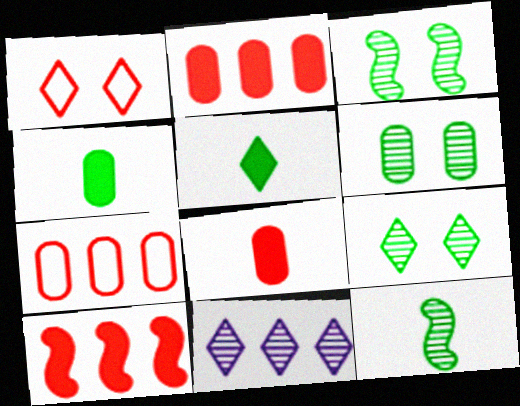[[1, 5, 11], 
[3, 6, 9]]